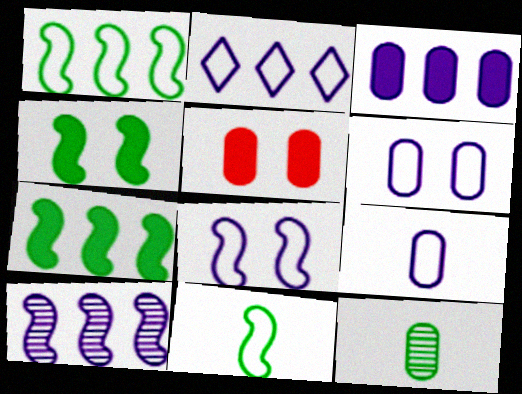[[2, 3, 10], 
[2, 8, 9]]